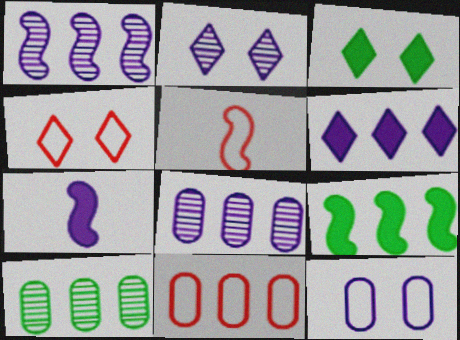[[2, 3, 4], 
[3, 5, 8], 
[4, 5, 11], 
[4, 7, 10]]